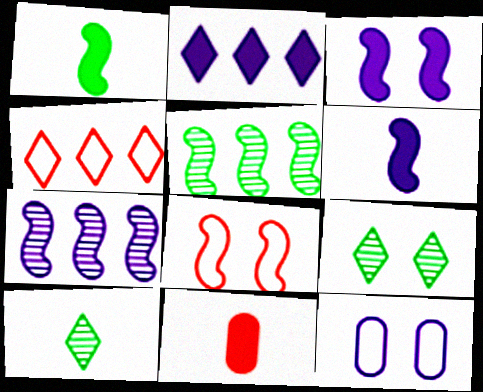[[1, 7, 8], 
[5, 6, 8]]